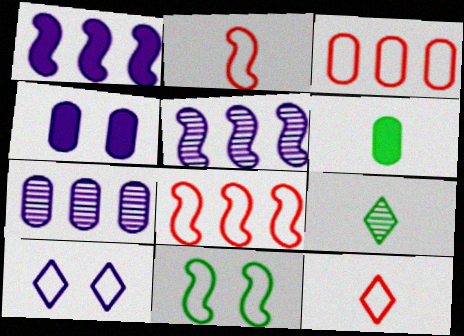[[4, 8, 9]]